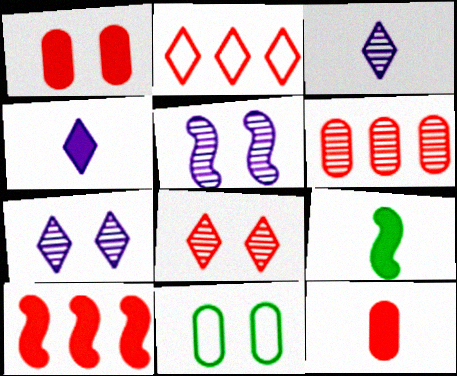[[2, 6, 10], 
[3, 10, 11], 
[4, 9, 12]]